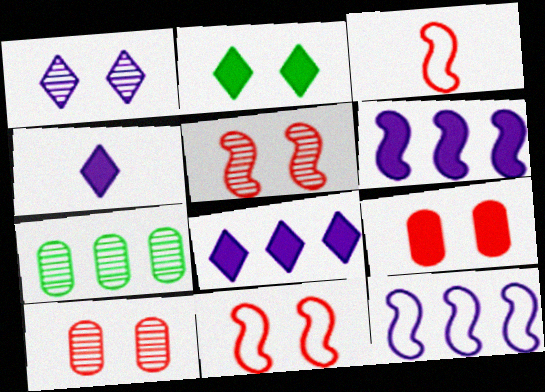[[4, 7, 11]]